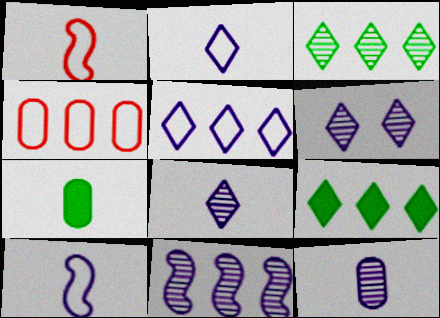[[1, 7, 8], 
[4, 9, 11], 
[6, 11, 12]]